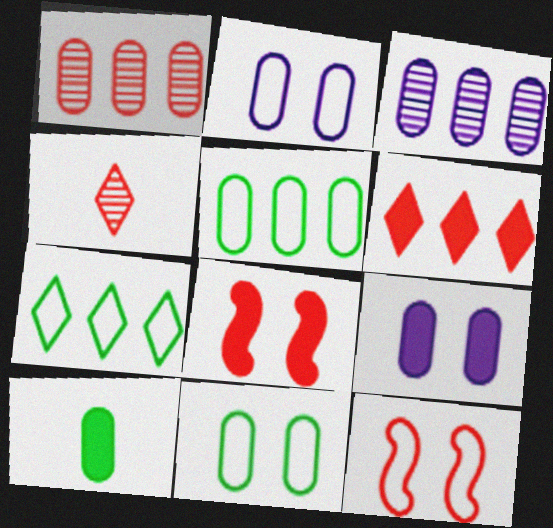[[1, 2, 10]]